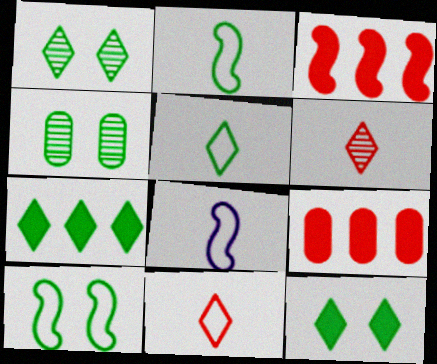[[1, 5, 7], 
[1, 8, 9], 
[2, 4, 7], 
[4, 10, 12]]